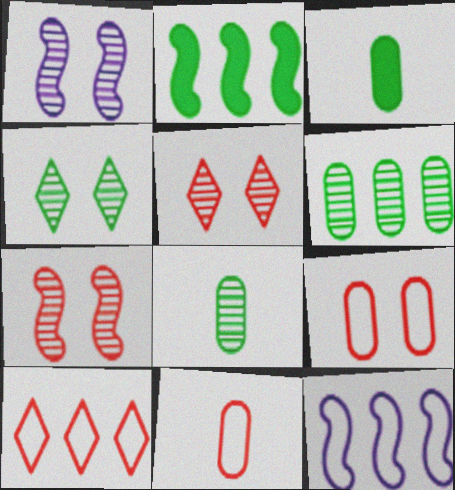[[1, 3, 10], 
[3, 5, 12]]